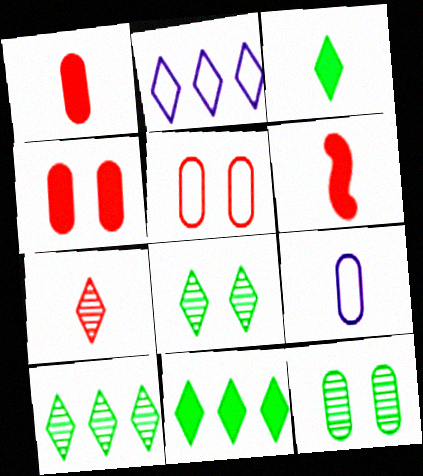[[2, 6, 12]]